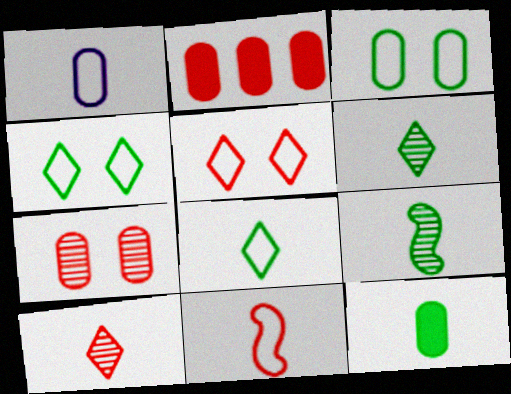[[1, 8, 11], 
[8, 9, 12]]